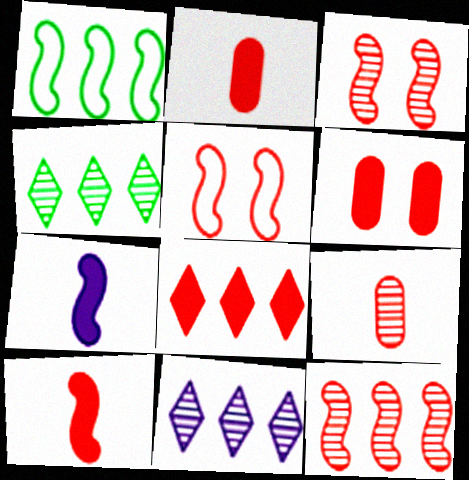[[1, 3, 7], 
[5, 8, 9], 
[5, 10, 12], 
[6, 8, 10]]